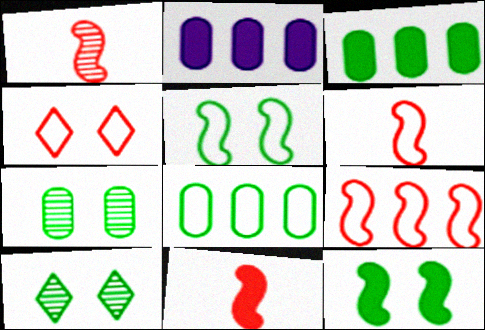[[1, 6, 11], 
[2, 6, 10]]